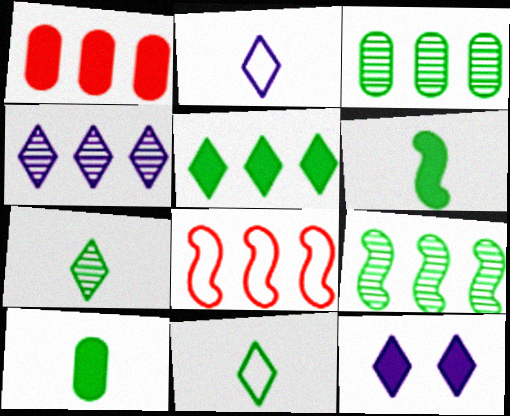[[1, 6, 12], 
[2, 4, 12]]